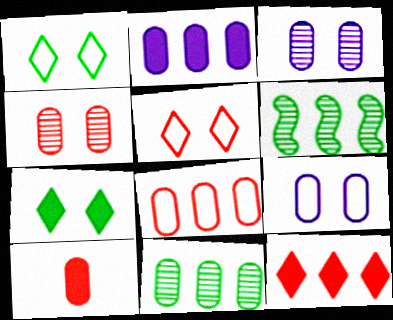[[2, 8, 11], 
[4, 8, 10], 
[9, 10, 11]]